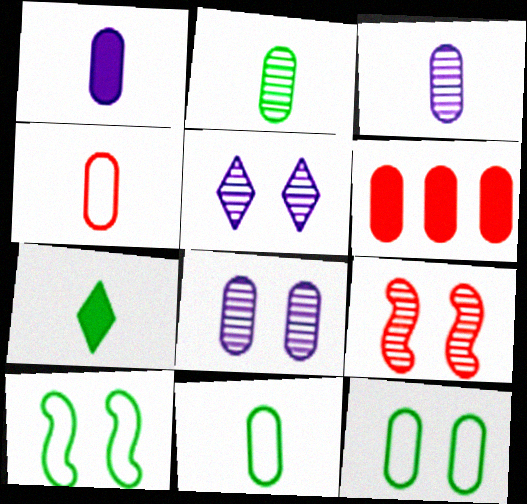[[1, 2, 4], 
[3, 6, 12], 
[6, 8, 11]]